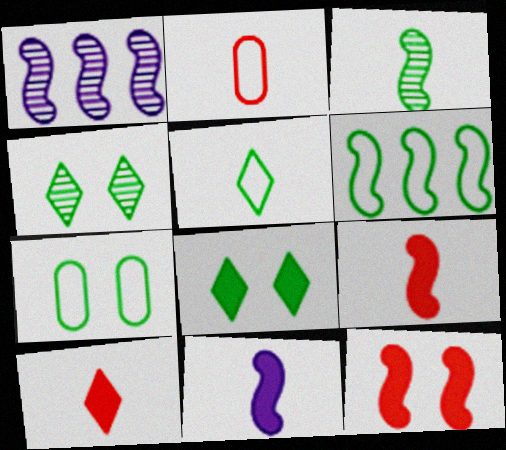[[1, 2, 8], 
[1, 7, 10], 
[5, 6, 7]]